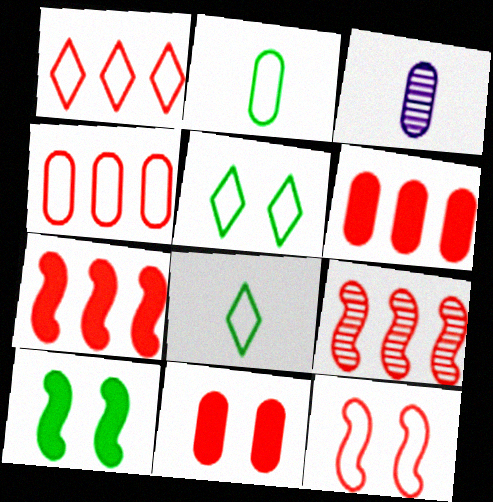[[1, 3, 10], 
[1, 6, 9], 
[3, 5, 7]]